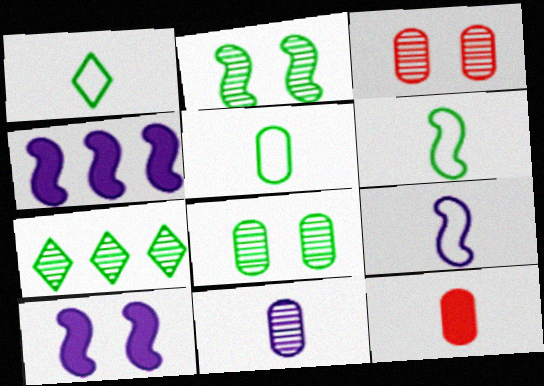[[1, 3, 4], 
[1, 5, 6], 
[5, 11, 12]]